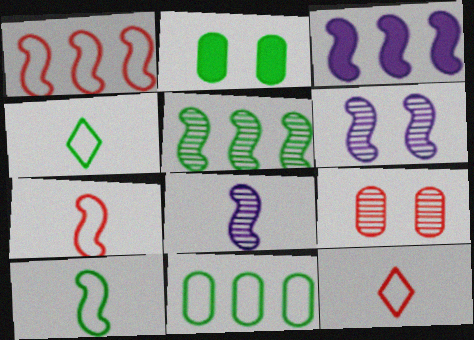[[1, 3, 5], 
[2, 4, 5], 
[3, 4, 9]]